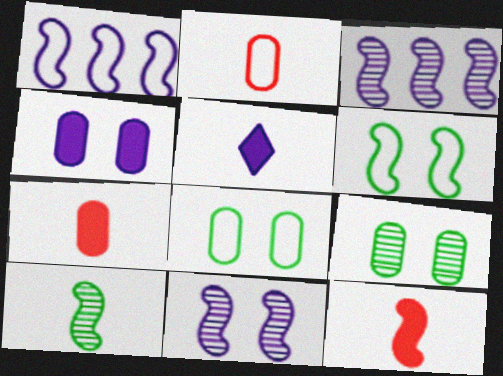[[2, 5, 10], 
[3, 6, 12]]